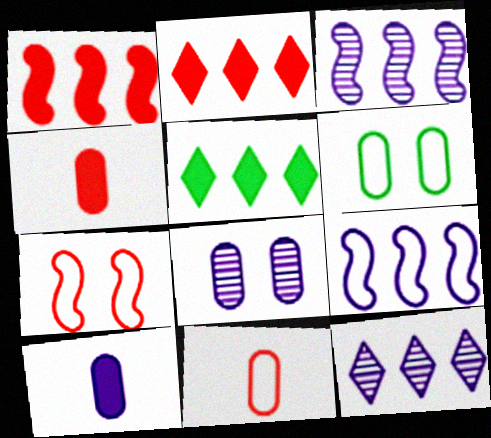[]